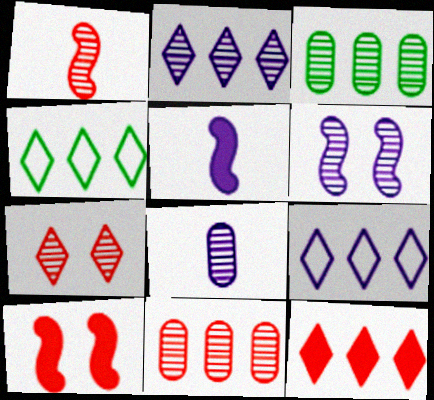[[1, 7, 11], 
[2, 4, 12], 
[2, 6, 8], 
[4, 8, 10]]